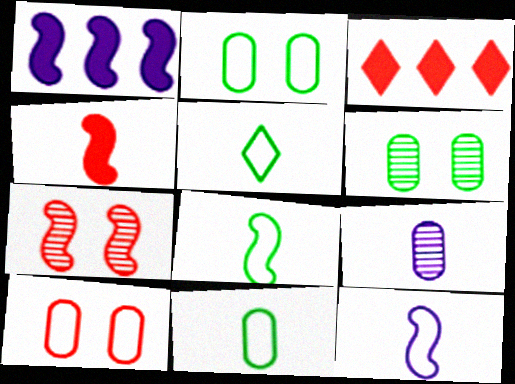[[1, 7, 8], 
[3, 6, 12], 
[4, 5, 9], 
[5, 8, 11]]